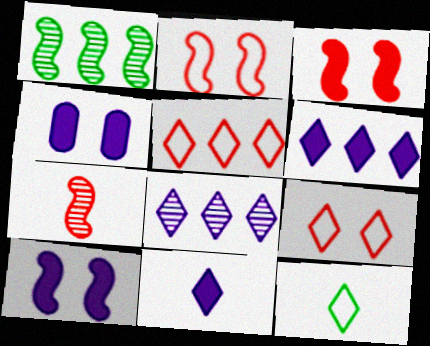[]